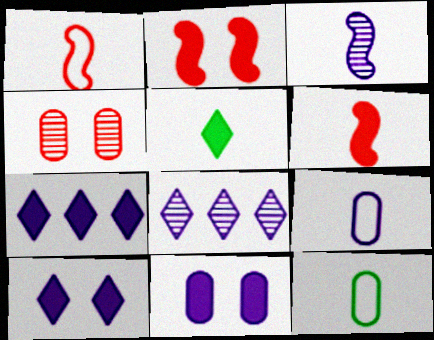[[2, 8, 12]]